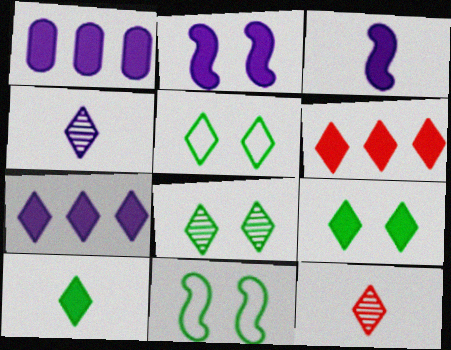[[1, 11, 12], 
[4, 5, 6], 
[5, 7, 12], 
[5, 8, 9]]